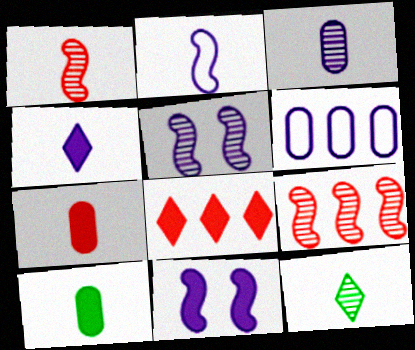[[1, 3, 12], 
[2, 3, 4], 
[2, 7, 12], 
[4, 5, 6], 
[8, 10, 11]]